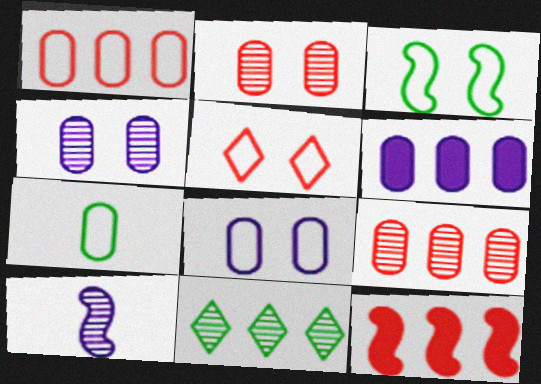[[1, 7, 8], 
[2, 6, 7], 
[2, 10, 11], 
[3, 5, 8], 
[3, 10, 12]]